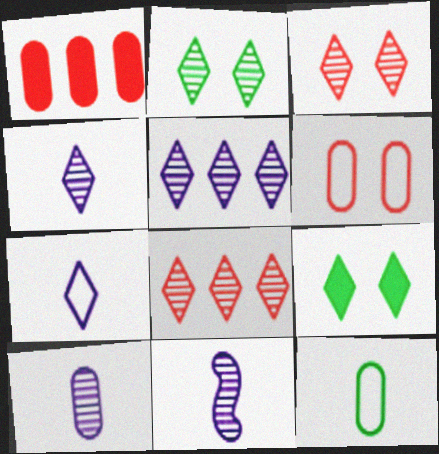[[2, 4, 8], 
[4, 10, 11], 
[7, 8, 9]]